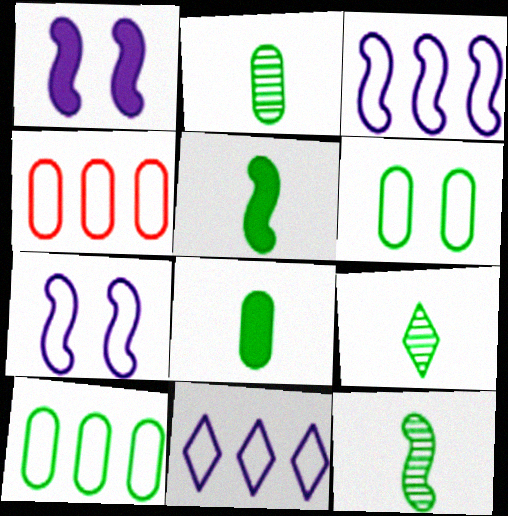[[1, 4, 9], 
[2, 9, 12]]